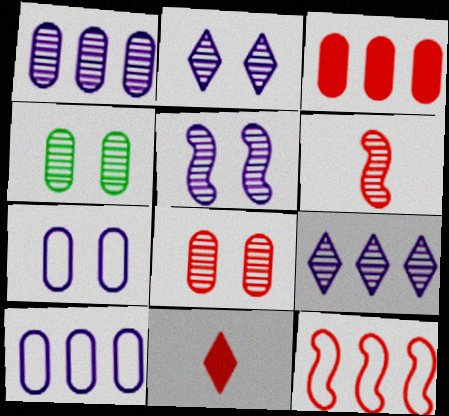[[4, 6, 9], 
[8, 11, 12]]